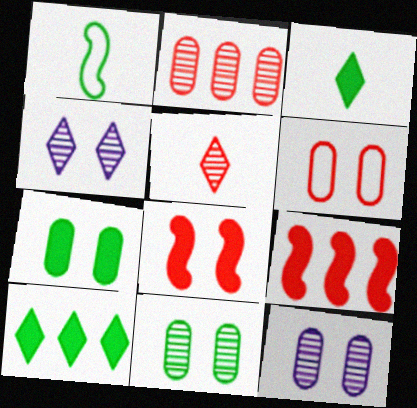[[1, 10, 11], 
[5, 6, 9], 
[6, 7, 12]]